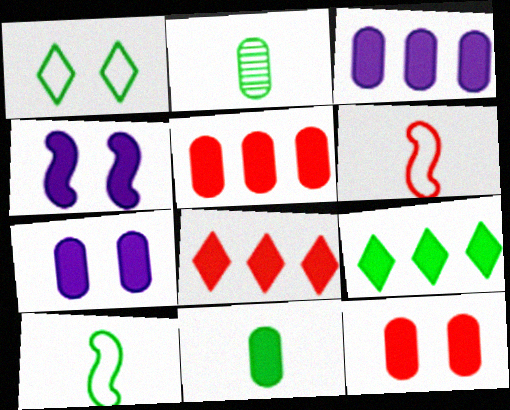[[3, 11, 12], 
[4, 8, 11], 
[5, 7, 11]]